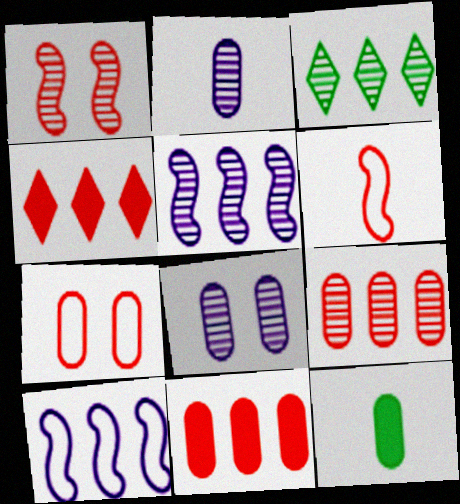[[1, 2, 3], 
[3, 5, 9], 
[3, 10, 11]]